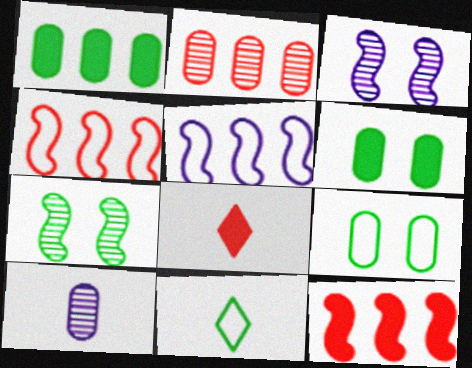[[1, 7, 11]]